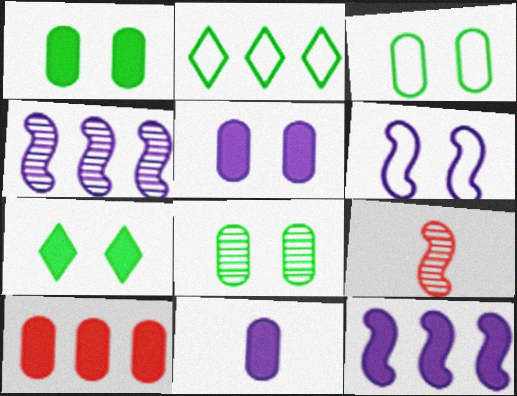[[1, 3, 8], 
[1, 10, 11], 
[2, 4, 10], 
[2, 5, 9]]